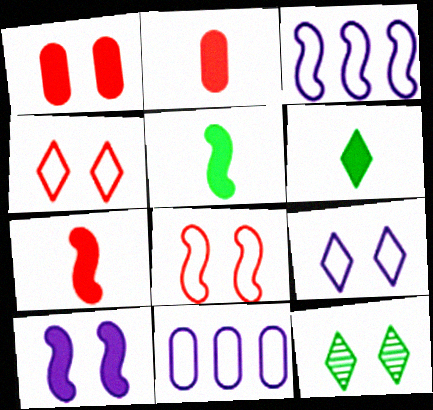[[2, 3, 12], 
[7, 11, 12]]